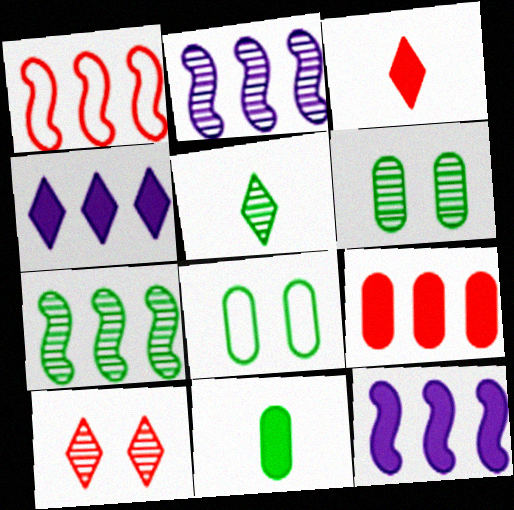[[1, 7, 12], 
[2, 3, 8], 
[5, 6, 7]]